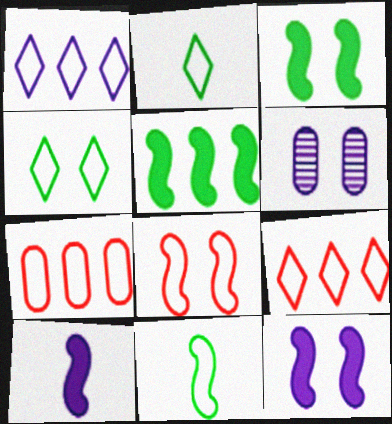[[1, 6, 10]]